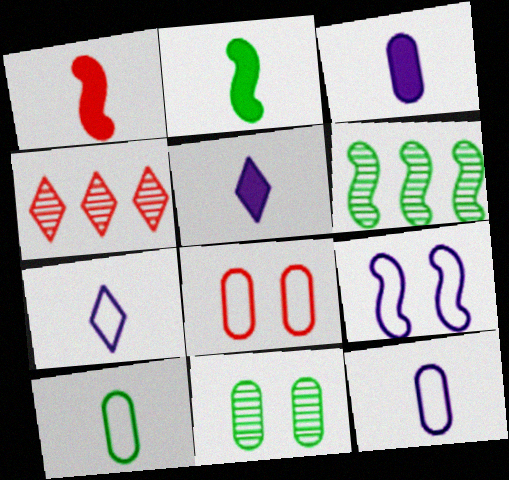[[1, 4, 8], 
[1, 6, 9], 
[5, 6, 8]]